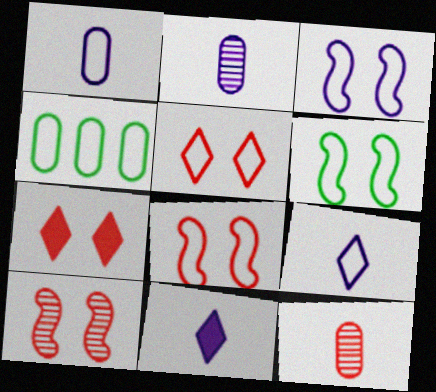[[3, 6, 8], 
[4, 8, 9], 
[4, 10, 11]]